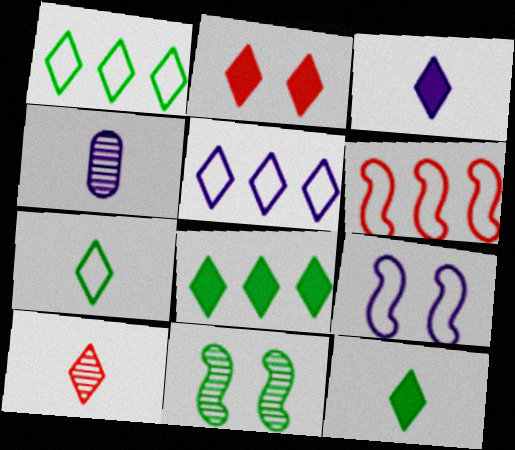[[2, 3, 8], 
[3, 7, 10]]